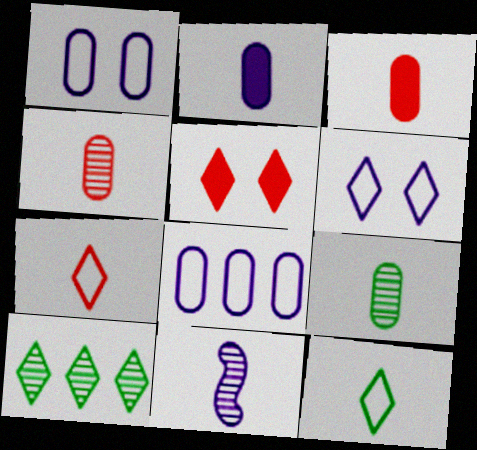[[3, 11, 12]]